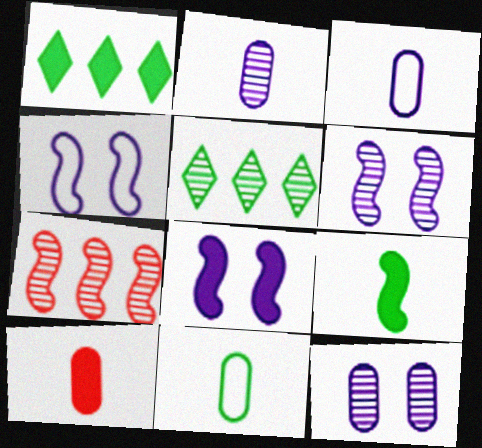[[1, 8, 10], 
[2, 10, 11], 
[4, 5, 10], 
[4, 6, 8], 
[4, 7, 9]]